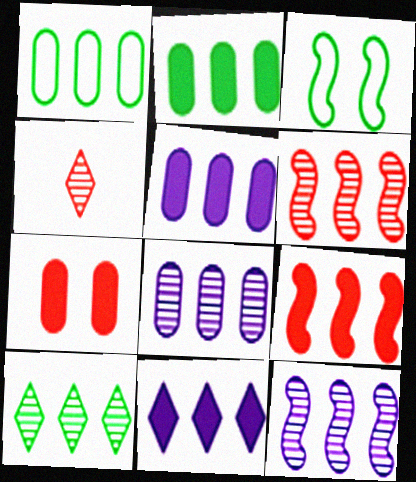[[1, 6, 11], 
[2, 9, 11], 
[3, 4, 5], 
[6, 8, 10]]